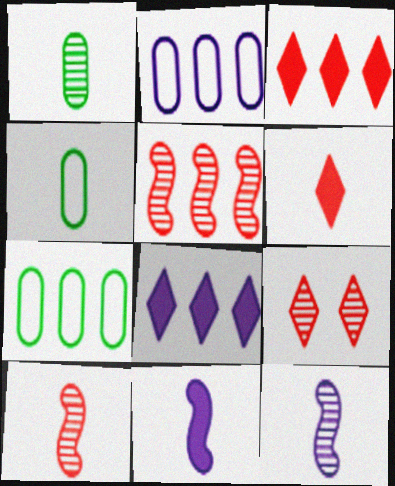[[4, 6, 12], 
[5, 7, 8], 
[7, 9, 11]]